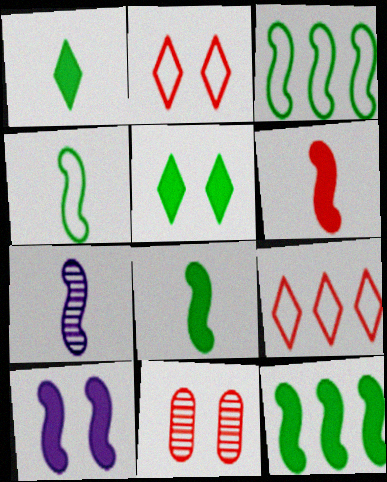[[4, 6, 7], 
[6, 9, 11], 
[6, 10, 12]]